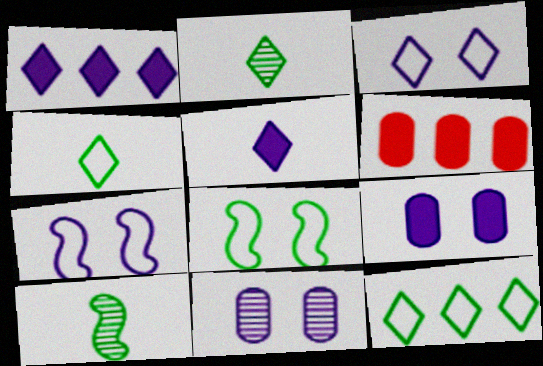[[2, 6, 7], 
[3, 6, 10]]